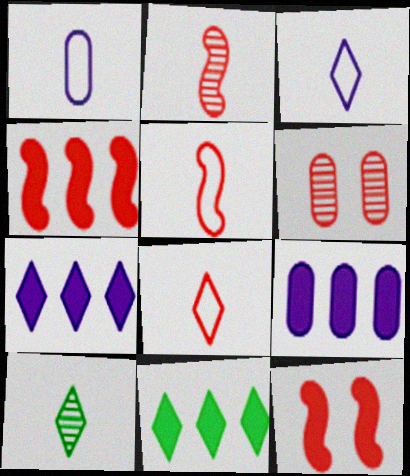[[4, 6, 8], 
[4, 9, 11]]